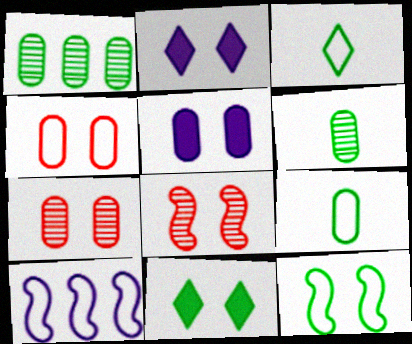[[2, 7, 12], 
[3, 4, 10]]